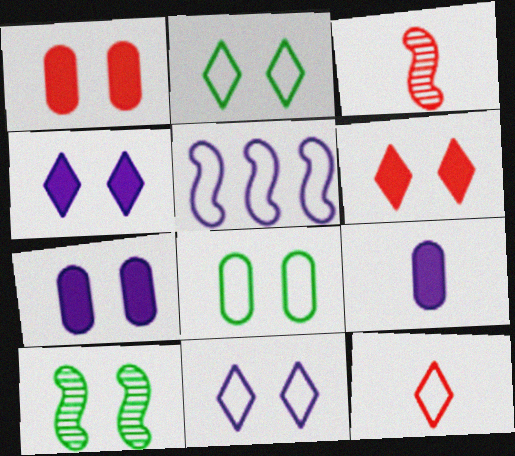[[1, 10, 11], 
[5, 8, 12]]